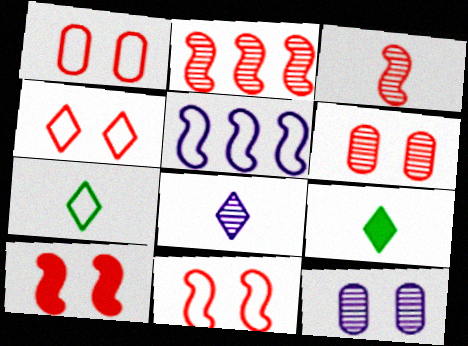[[1, 4, 11], 
[1, 5, 7], 
[4, 6, 10], 
[5, 6, 9]]